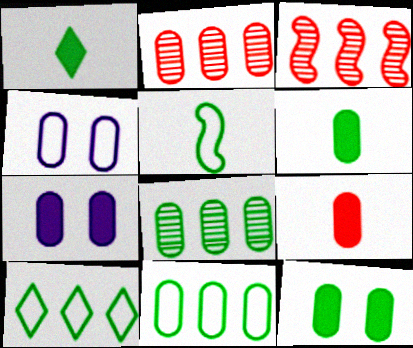[[1, 3, 4], 
[2, 4, 6], 
[4, 8, 9]]